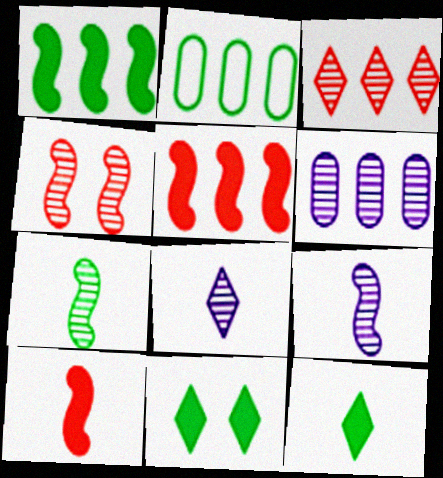[[2, 7, 11]]